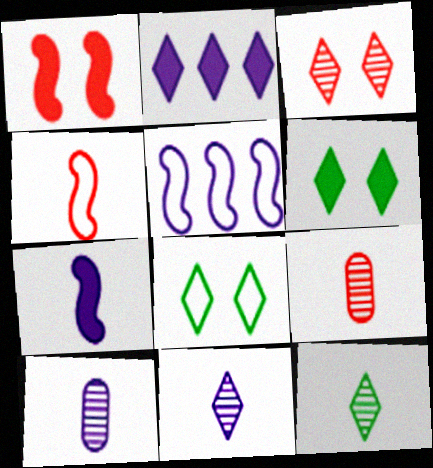[[5, 6, 9]]